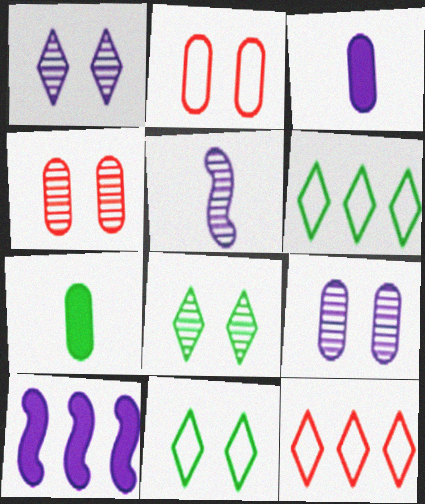[]